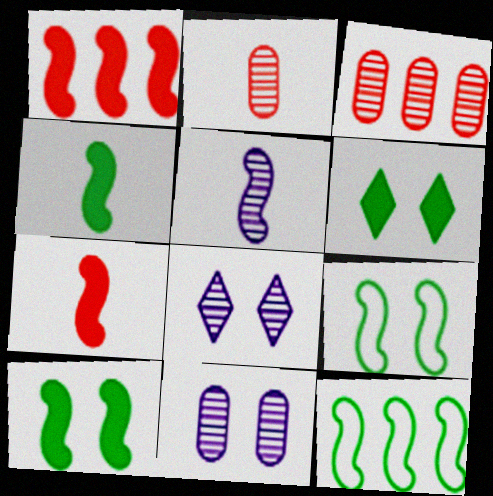[[1, 5, 9]]